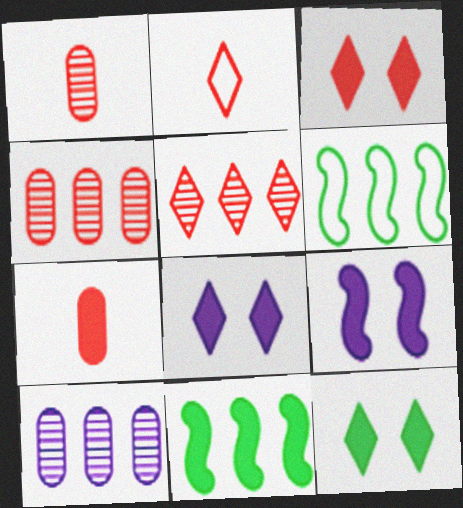[[1, 6, 8], 
[2, 3, 5], 
[3, 8, 12], 
[7, 8, 11]]